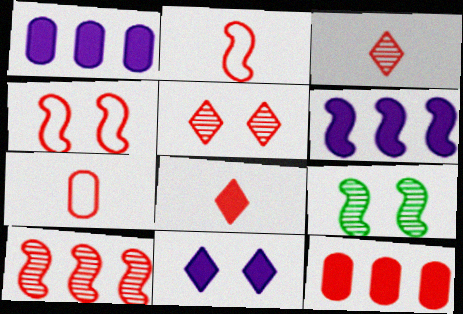[[2, 5, 12], 
[2, 6, 9], 
[3, 4, 12]]